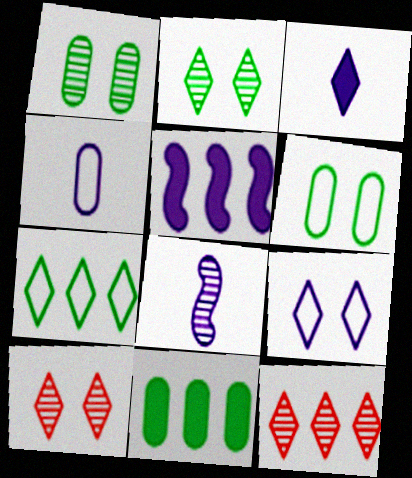[[1, 8, 12], 
[3, 4, 8], 
[3, 7, 10]]